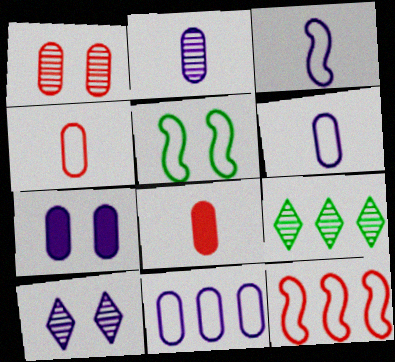[[2, 7, 11], 
[3, 5, 12]]